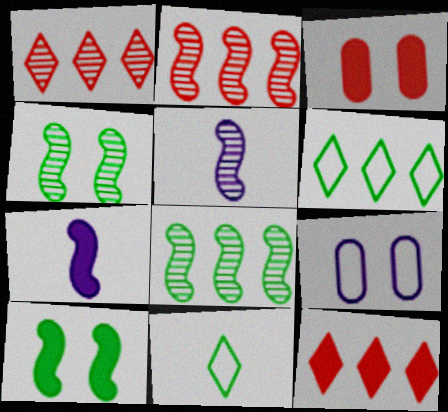[[2, 4, 5], 
[3, 5, 6]]